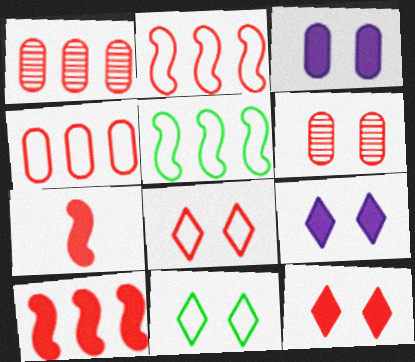[[1, 7, 8]]